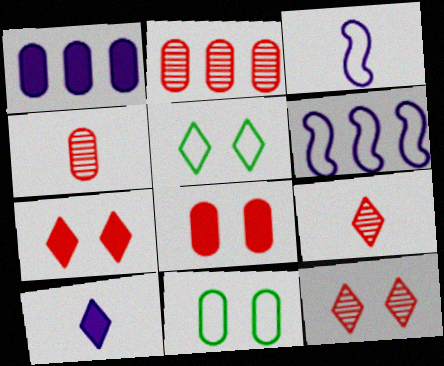[[1, 4, 11]]